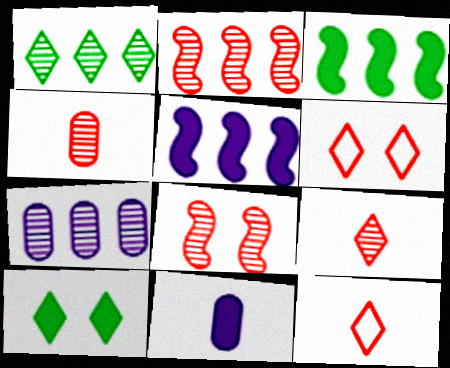[[1, 2, 7]]